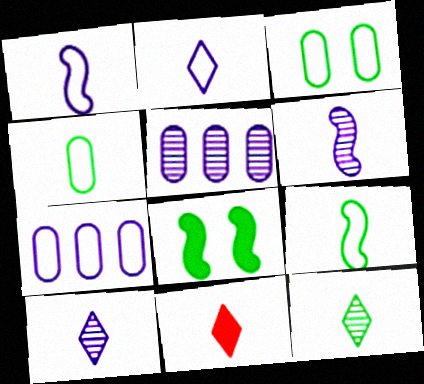[[2, 11, 12], 
[4, 6, 11]]